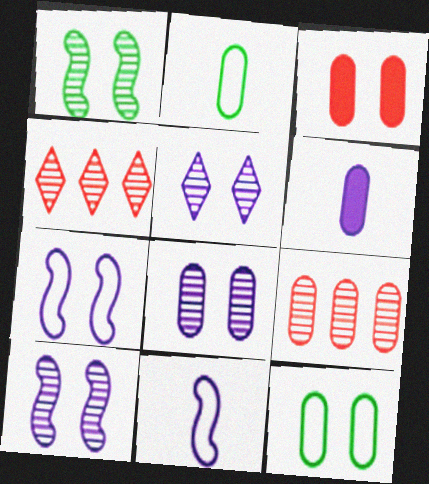[[3, 8, 12], 
[5, 8, 10], 
[6, 9, 12]]